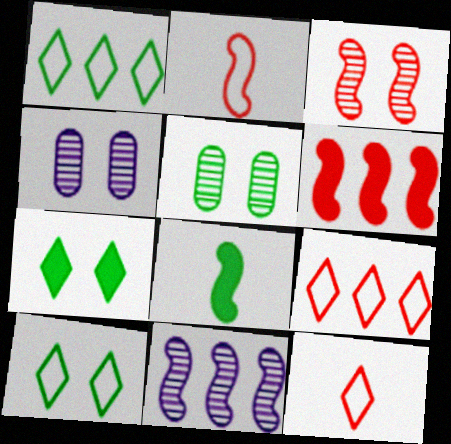[[1, 5, 8], 
[2, 3, 6], 
[4, 8, 9]]